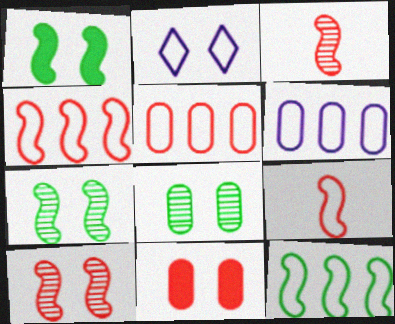[[2, 7, 11]]